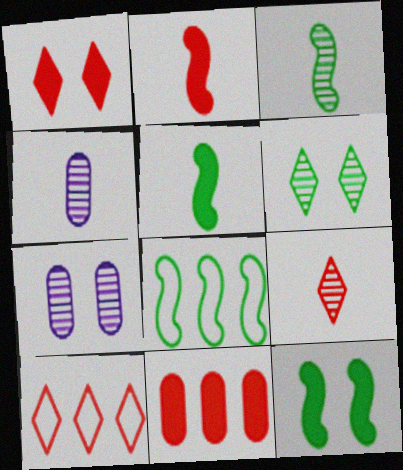[[1, 2, 11], 
[1, 4, 8], 
[1, 9, 10], 
[3, 4, 9], 
[3, 8, 12], 
[4, 10, 12], 
[5, 7, 10]]